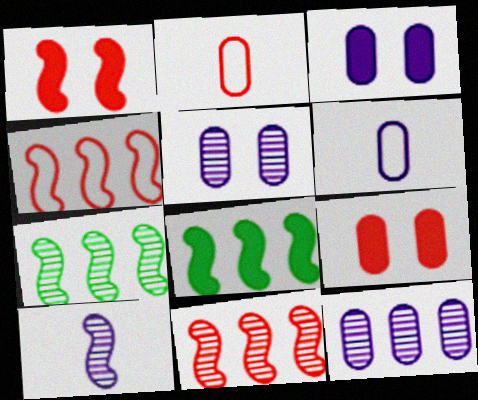[[3, 6, 12]]